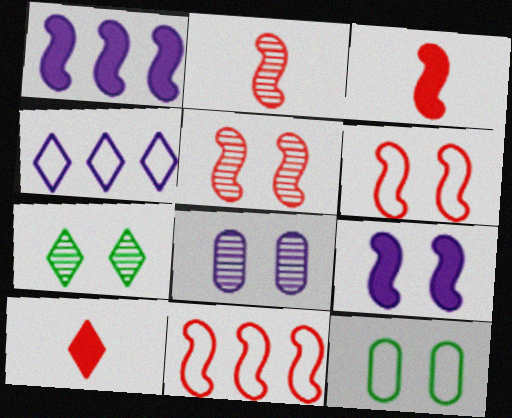[[3, 5, 11], 
[4, 7, 10], 
[5, 7, 8]]